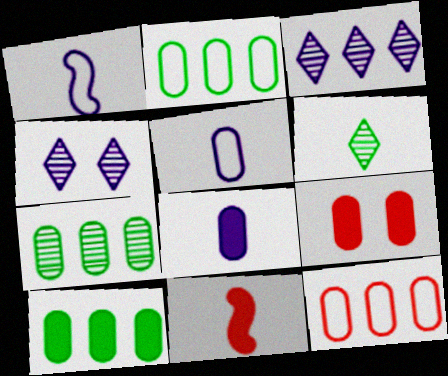[[2, 4, 11], 
[2, 7, 10], 
[5, 6, 11], 
[5, 7, 9], 
[8, 9, 10]]